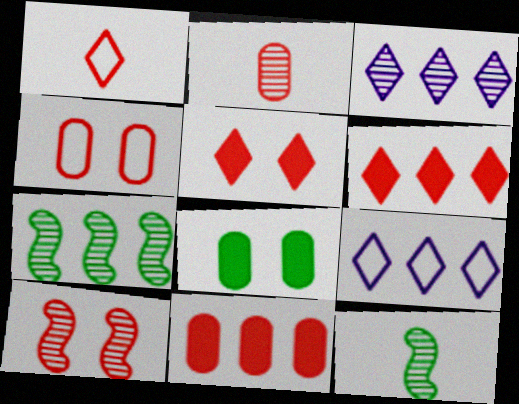[[1, 10, 11], 
[2, 4, 11], 
[4, 5, 10], 
[7, 9, 11]]